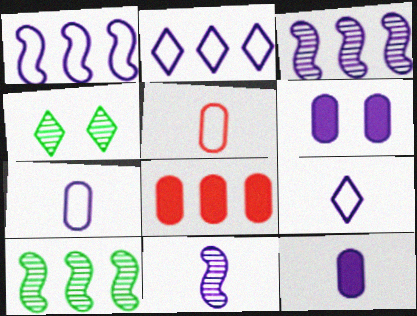[[2, 6, 11], 
[2, 8, 10], 
[3, 6, 9], 
[9, 11, 12]]